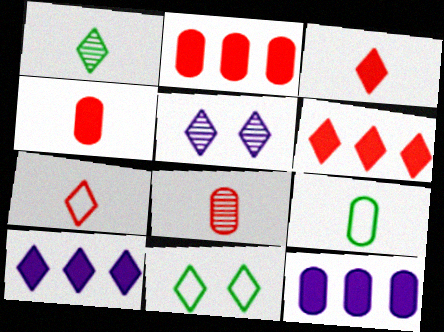[]